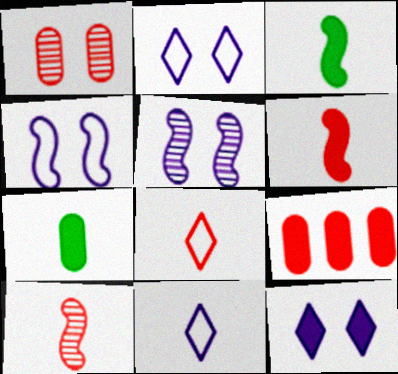[[3, 9, 12], 
[7, 10, 11]]